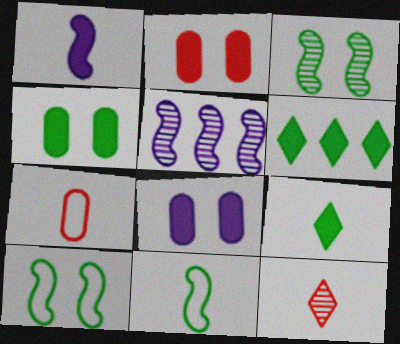[[1, 2, 6], 
[2, 4, 8]]